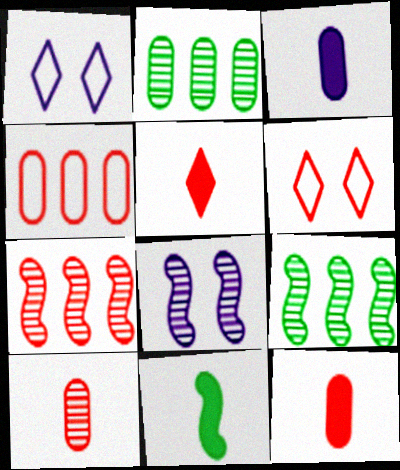[[1, 9, 12], 
[3, 5, 11], 
[3, 6, 9], 
[6, 7, 12]]